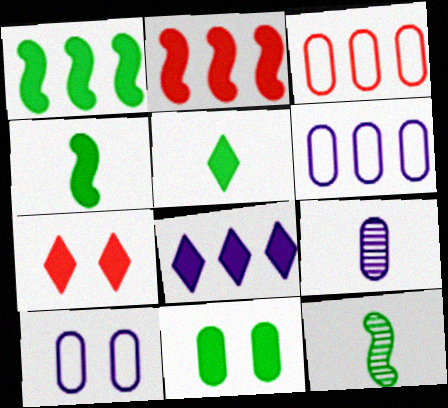[[1, 5, 11], 
[3, 9, 11], 
[5, 7, 8], 
[6, 7, 12]]